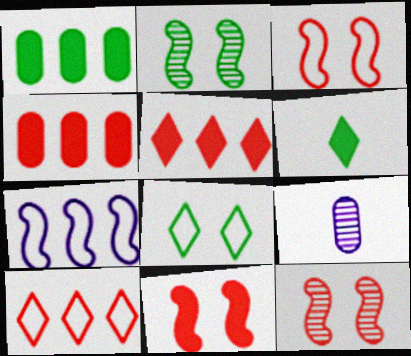[[3, 11, 12]]